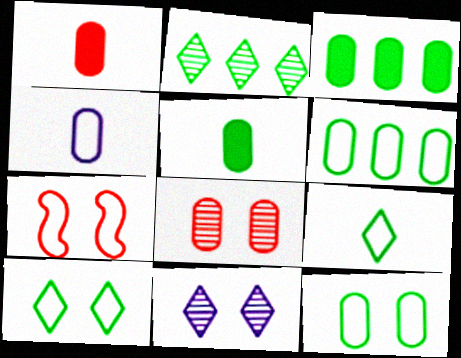[[3, 4, 8]]